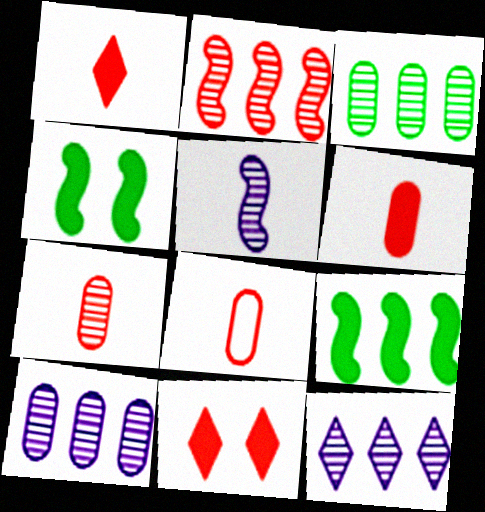[[2, 3, 12], 
[2, 8, 11], 
[4, 8, 12], 
[6, 7, 8]]